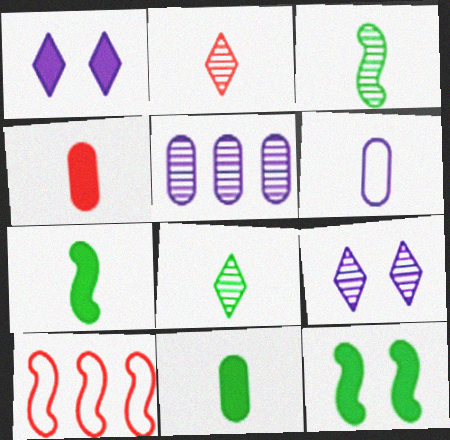[[2, 6, 7], 
[9, 10, 11]]